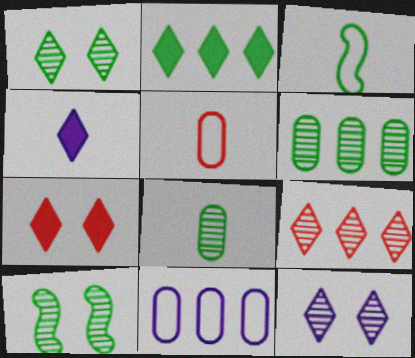[[2, 4, 7]]